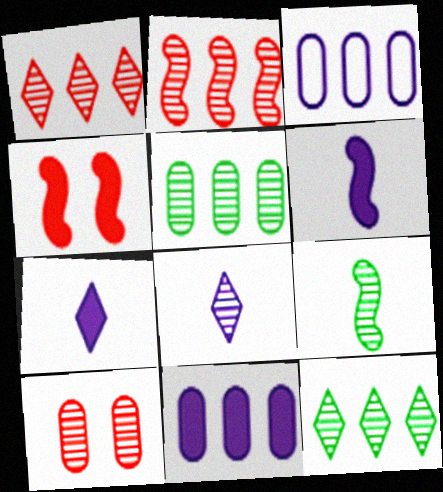[]